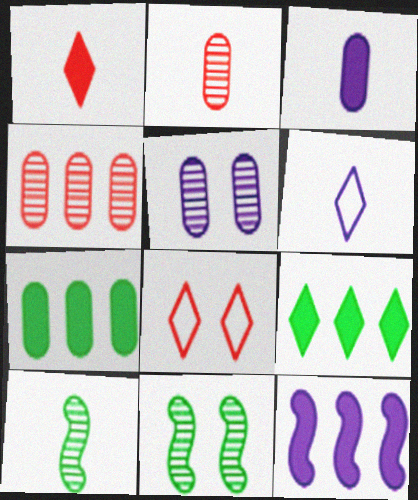[[5, 6, 12]]